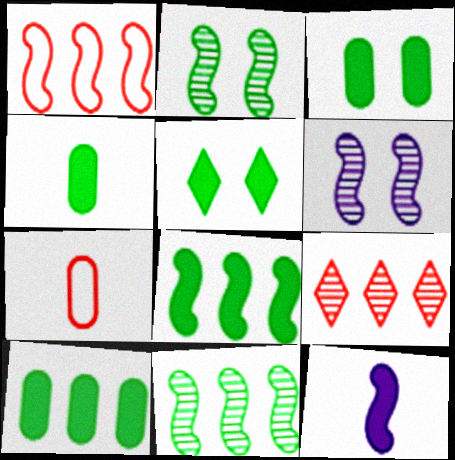[[1, 2, 12], 
[3, 4, 10], 
[4, 5, 8]]